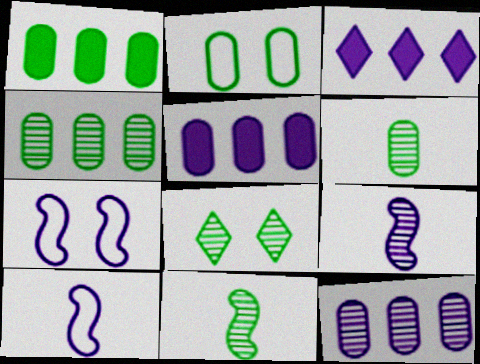[[1, 2, 6], 
[4, 8, 11]]